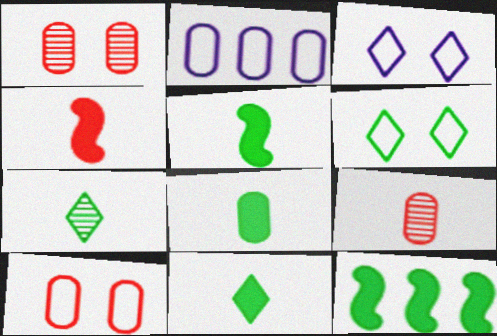[[1, 2, 8], 
[3, 9, 12], 
[5, 8, 11]]